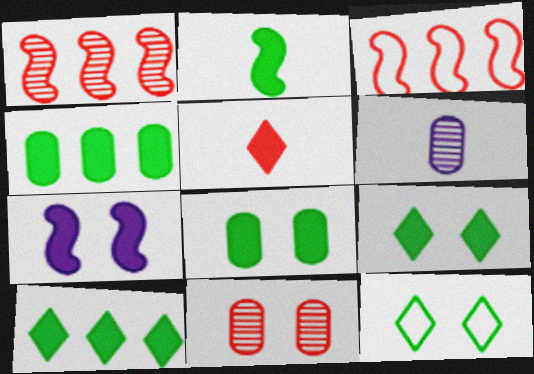[[2, 4, 9], 
[2, 8, 10], 
[3, 5, 11], 
[3, 6, 9], 
[4, 5, 7], 
[7, 11, 12]]